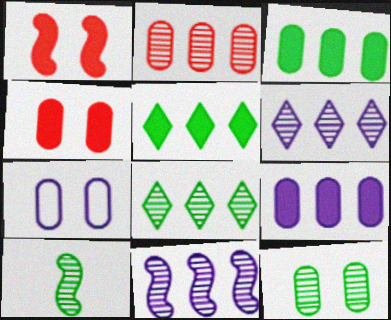[[2, 8, 11], 
[4, 7, 12], 
[8, 10, 12]]